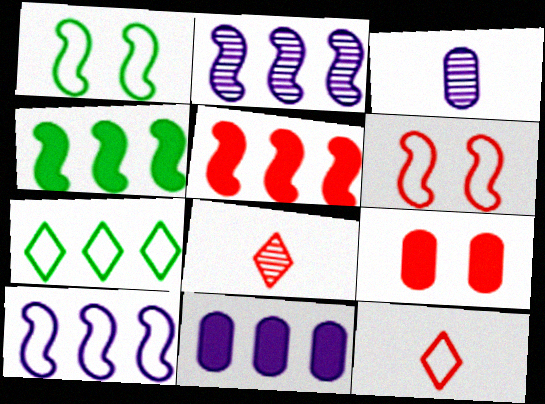[[1, 8, 11]]